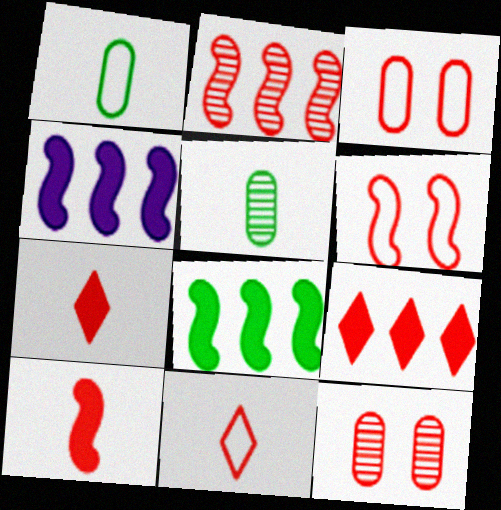[[2, 3, 7], 
[2, 6, 10]]